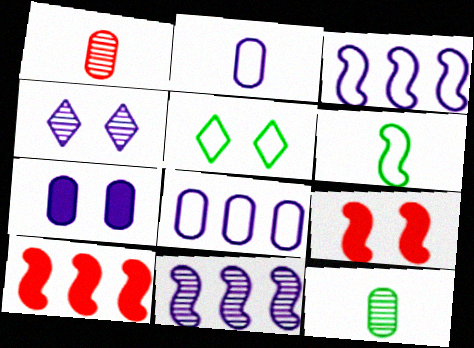[[6, 9, 11]]